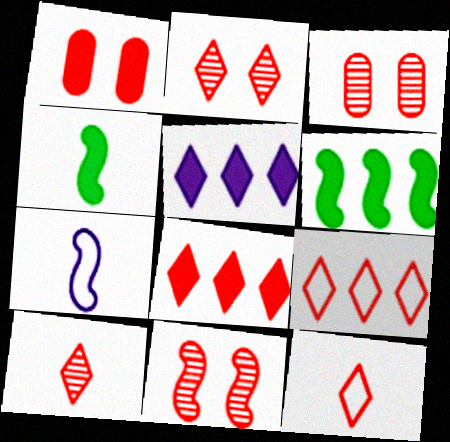[[1, 4, 5], 
[2, 3, 11], 
[2, 8, 12], 
[6, 7, 11]]